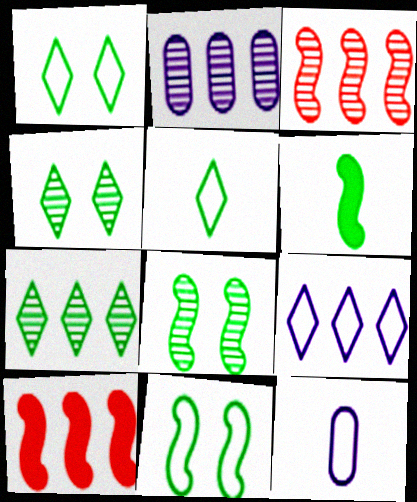[[2, 3, 7], 
[4, 10, 12]]